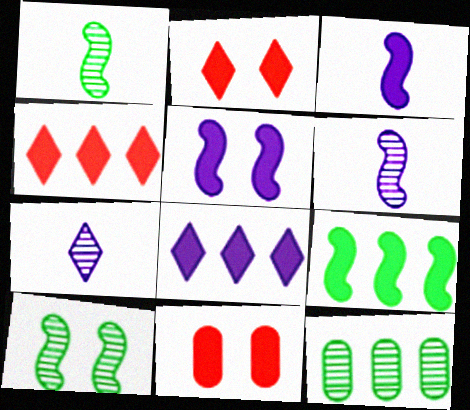[]